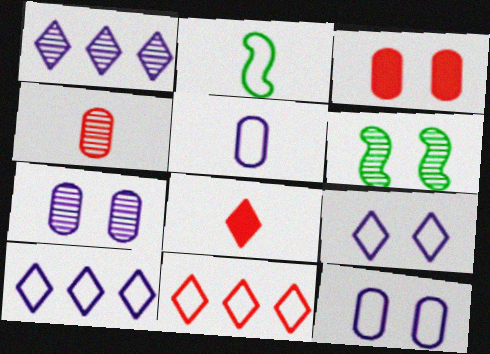[[1, 2, 3], 
[1, 4, 6], 
[2, 11, 12], 
[3, 6, 9]]